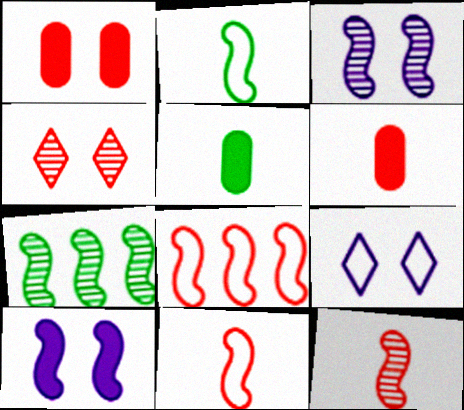[[3, 7, 12], 
[4, 6, 8], 
[6, 7, 9], 
[7, 10, 11]]